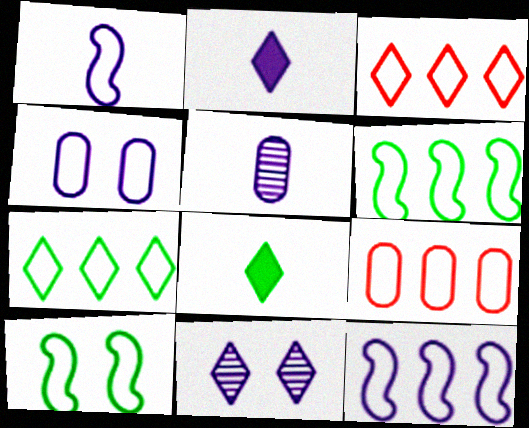[[1, 2, 5], 
[3, 8, 11], 
[7, 9, 12]]